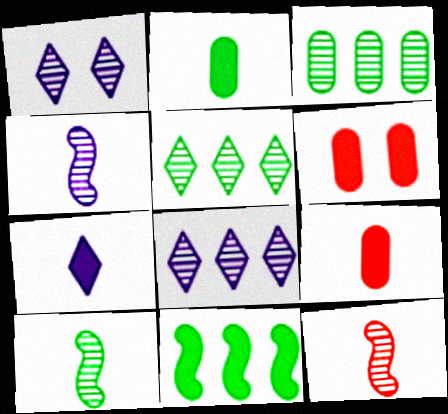[[1, 3, 12], 
[4, 10, 12], 
[6, 7, 11]]